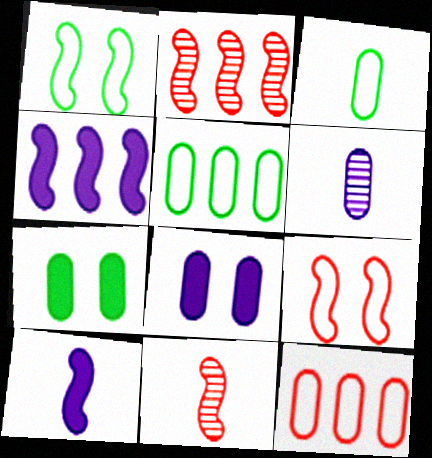[[1, 2, 10], 
[1, 4, 11], 
[6, 7, 12]]